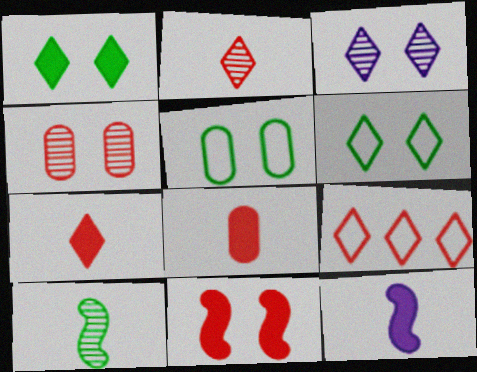[[3, 5, 11]]